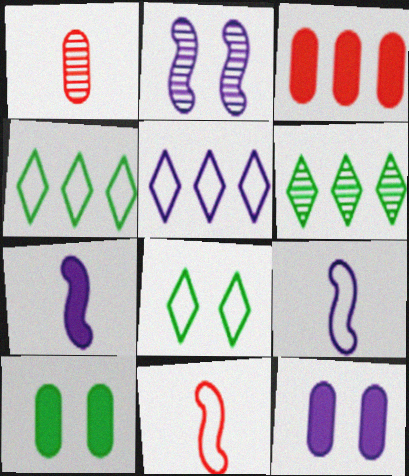[[1, 2, 6], 
[6, 11, 12]]